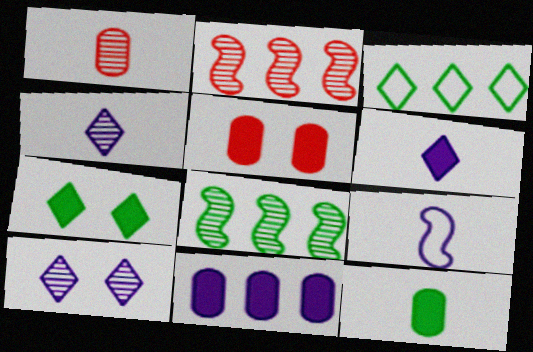[[1, 8, 10], 
[2, 3, 11], 
[5, 11, 12], 
[9, 10, 11]]